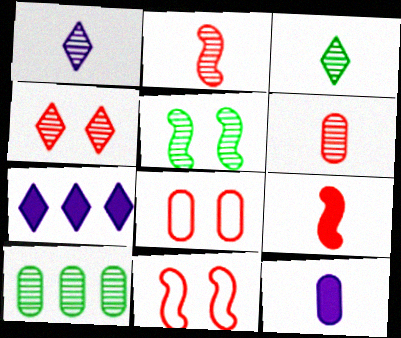[[3, 5, 10], 
[8, 10, 12]]